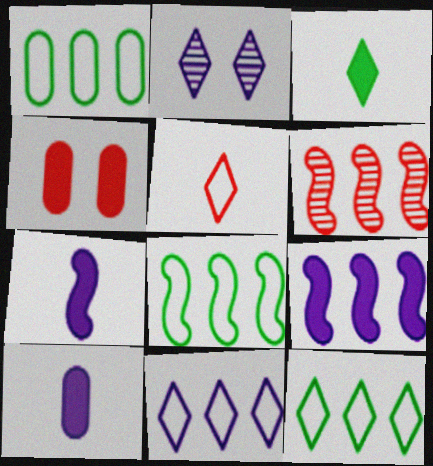[[1, 8, 12], 
[3, 4, 9], 
[4, 5, 6], 
[6, 8, 9]]